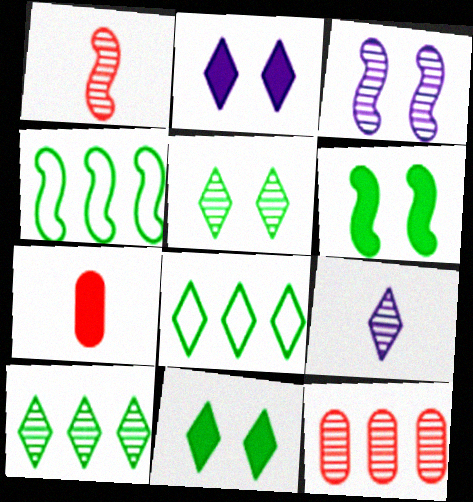[[3, 7, 8]]